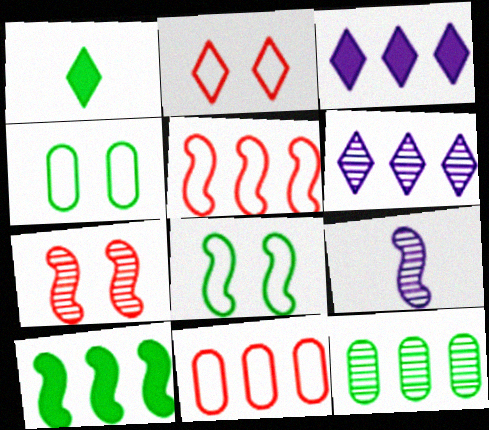[[1, 2, 6], 
[1, 8, 12], 
[3, 5, 12], 
[6, 10, 11]]